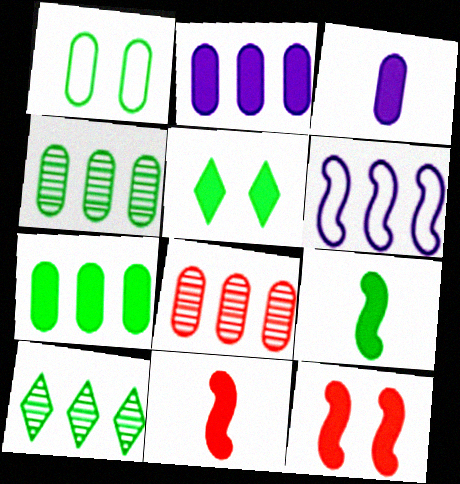[[1, 3, 8], 
[1, 9, 10], 
[2, 5, 11], 
[5, 7, 9]]